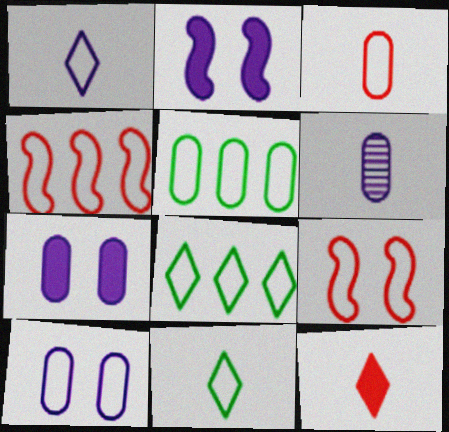[[1, 5, 9], 
[3, 5, 10], 
[4, 10, 11]]